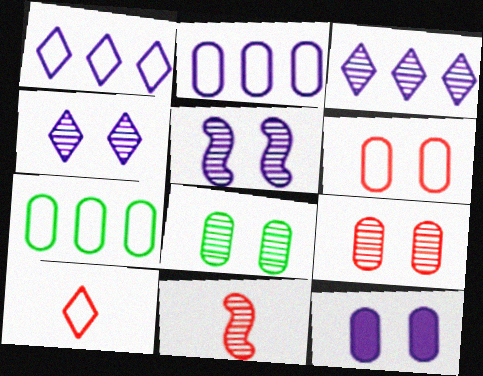[[3, 8, 11], 
[6, 8, 12]]